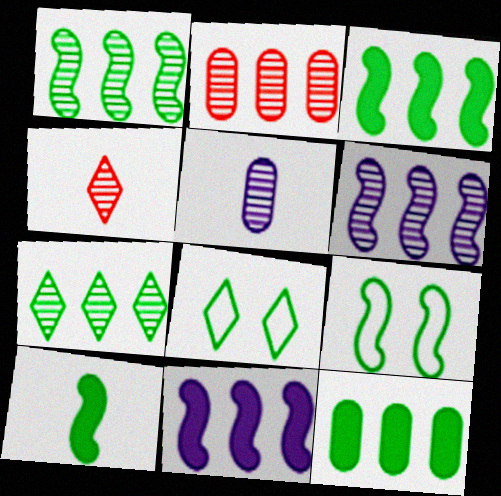[[1, 9, 10], 
[2, 6, 7]]